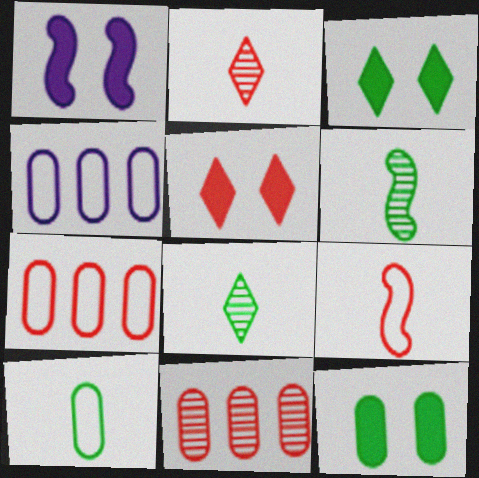[[1, 5, 12], 
[1, 7, 8], 
[4, 5, 6], 
[5, 9, 11]]